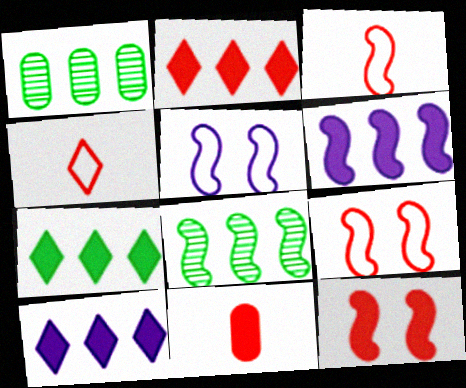[[2, 7, 10], 
[2, 11, 12]]